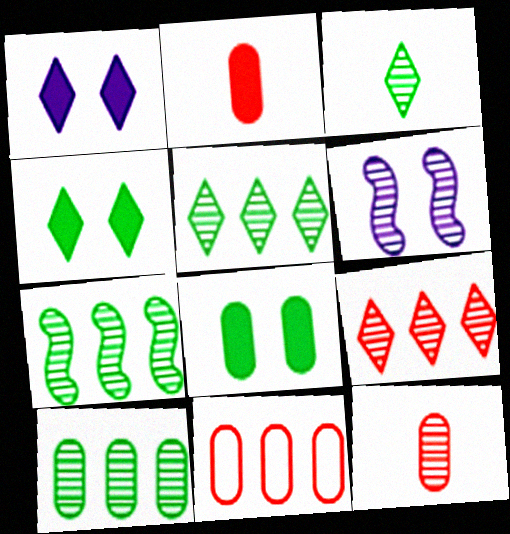[[5, 6, 12], 
[5, 7, 10]]